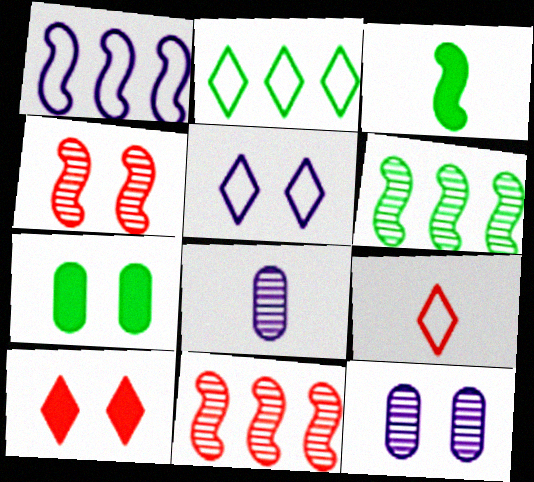[[1, 3, 4], 
[2, 5, 9], 
[3, 8, 9], 
[4, 5, 7]]